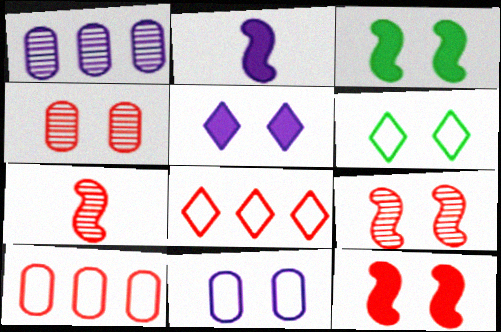[]